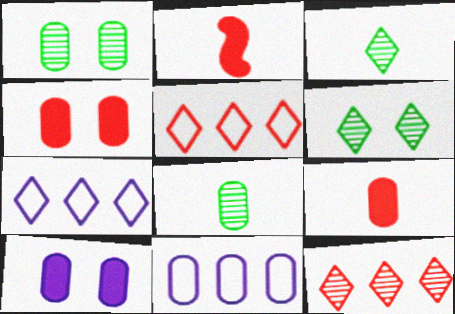[[1, 2, 7], 
[1, 9, 11], 
[2, 6, 11], 
[4, 8, 11]]